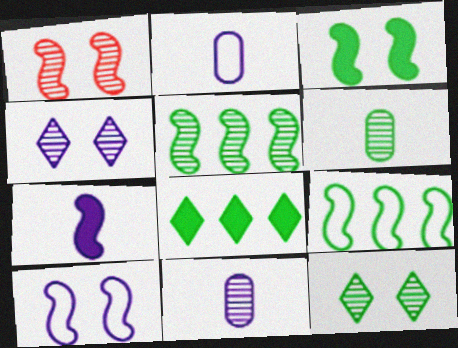[[1, 2, 8], 
[1, 3, 10], 
[1, 7, 9], 
[5, 6, 12]]